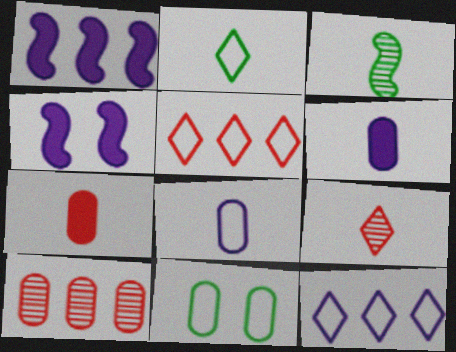[[1, 9, 11], 
[2, 4, 10], 
[6, 10, 11]]